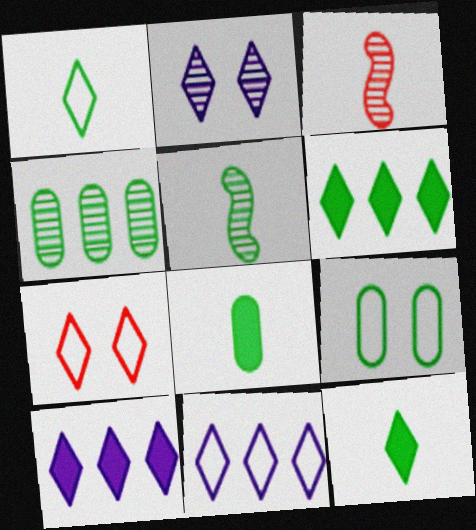[[1, 5, 8], 
[1, 7, 11], 
[2, 3, 4], 
[3, 9, 10], 
[4, 8, 9], 
[5, 6, 9]]